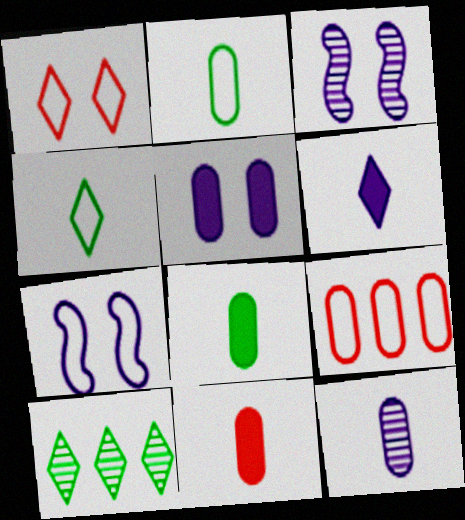[[1, 6, 10], 
[2, 11, 12], 
[4, 7, 9], 
[7, 10, 11]]